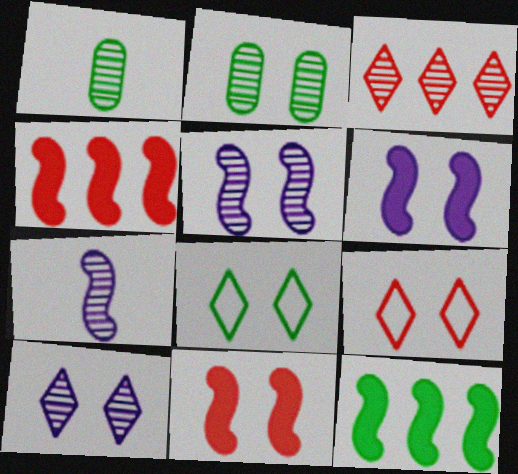[[1, 3, 5], 
[1, 8, 12], 
[2, 3, 7], 
[2, 6, 9]]